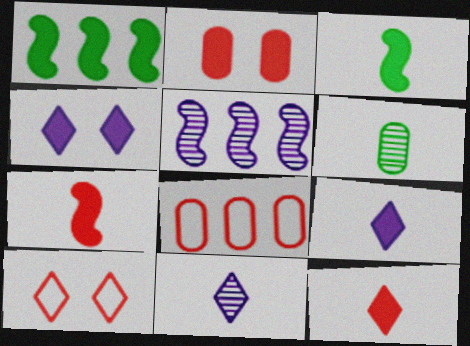[[1, 2, 9]]